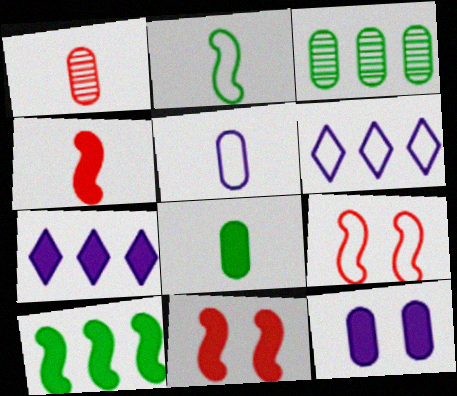[[1, 5, 8], 
[7, 8, 11]]